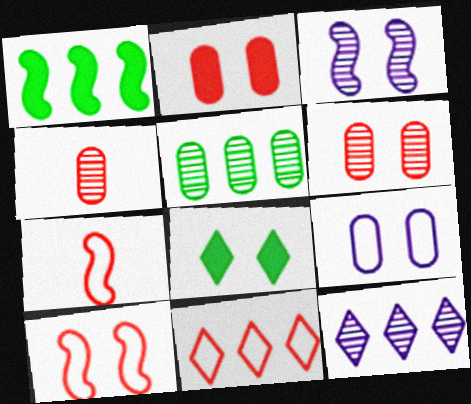[[1, 3, 7]]